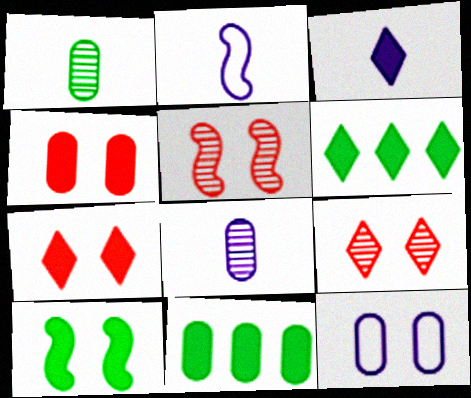[[2, 3, 8], 
[2, 9, 11], 
[3, 6, 7], 
[9, 10, 12]]